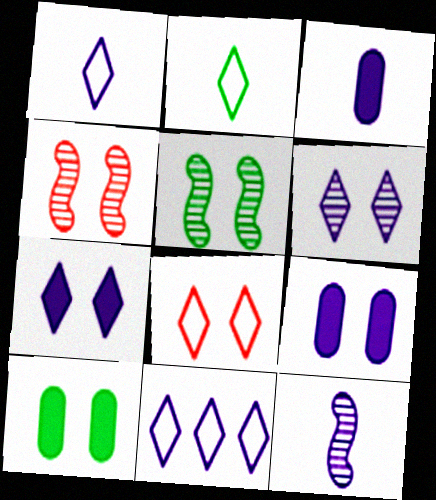[[1, 3, 12], 
[2, 8, 11], 
[5, 8, 9], 
[9, 11, 12]]